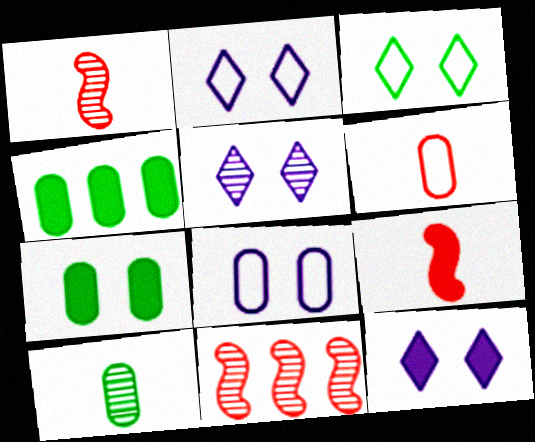[[1, 2, 4], 
[2, 5, 12], 
[4, 9, 12], 
[5, 10, 11]]